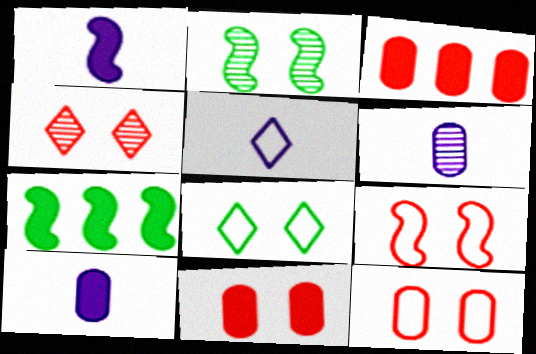[[1, 5, 6], 
[2, 3, 5], 
[4, 9, 11]]